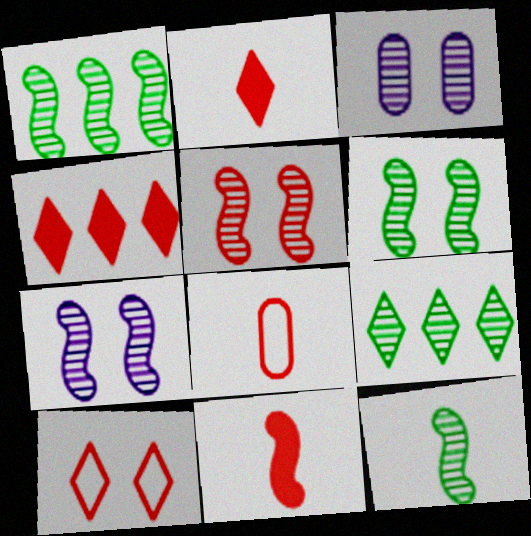[[1, 6, 12], 
[4, 5, 8], 
[5, 6, 7]]